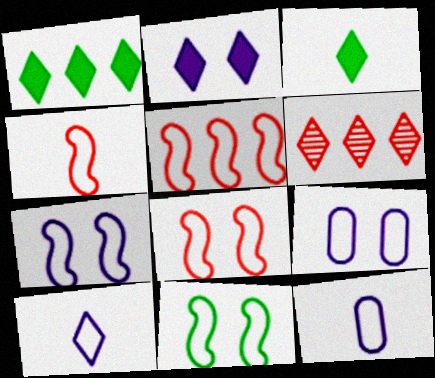[[4, 5, 8], 
[7, 8, 11]]